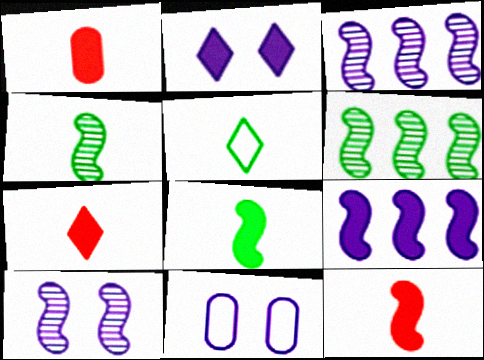[[1, 7, 12], 
[2, 10, 11], 
[6, 7, 11]]